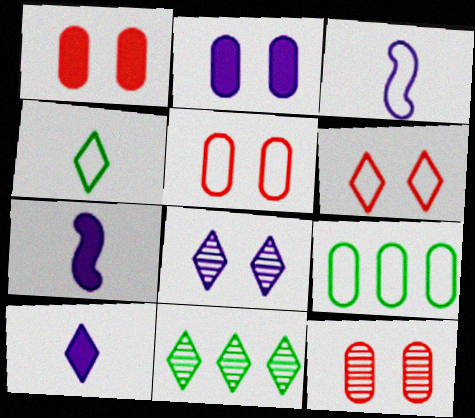[[1, 3, 11], 
[1, 5, 12], 
[3, 6, 9], 
[5, 7, 11], 
[6, 10, 11]]